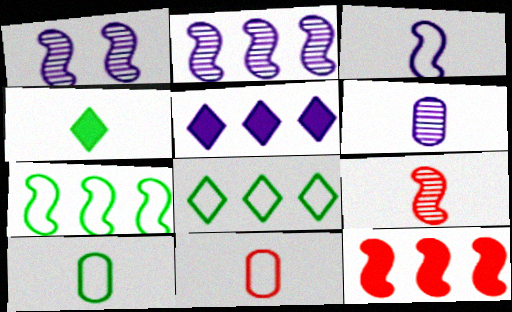[[2, 7, 12]]